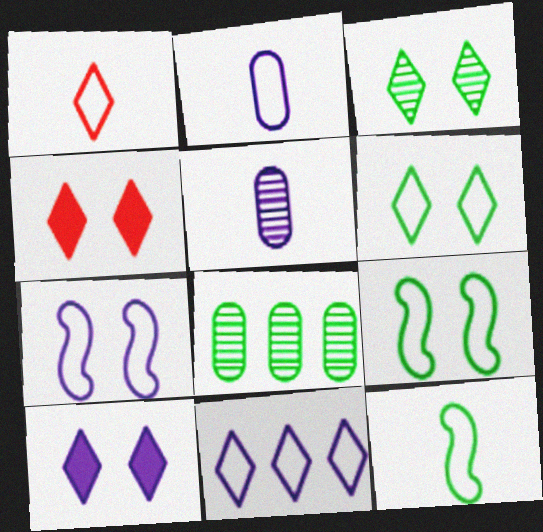[[1, 2, 12], 
[1, 6, 11], 
[2, 7, 11]]